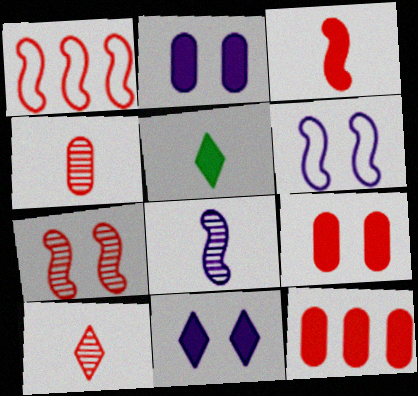[[1, 3, 7], 
[1, 9, 10]]